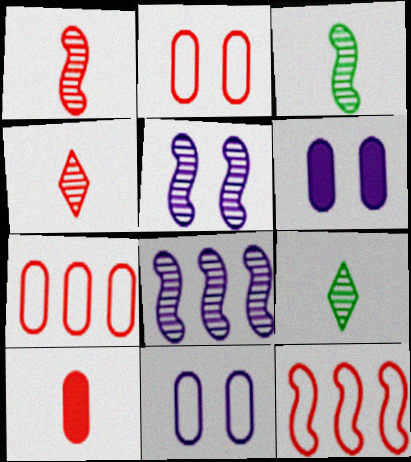[[6, 9, 12]]